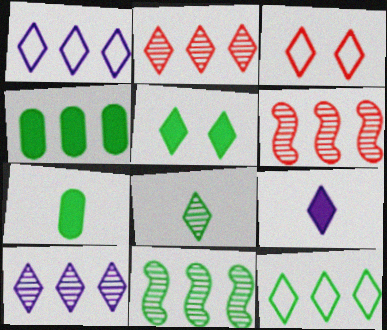[[1, 4, 6], 
[4, 11, 12], 
[5, 8, 12]]